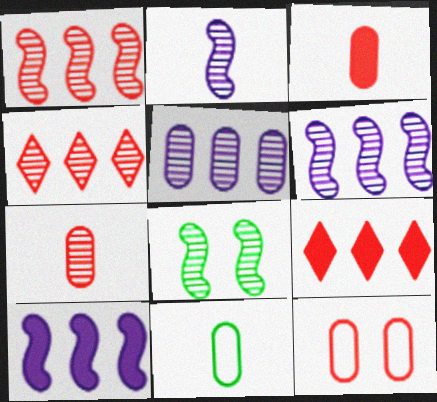[[1, 2, 8]]